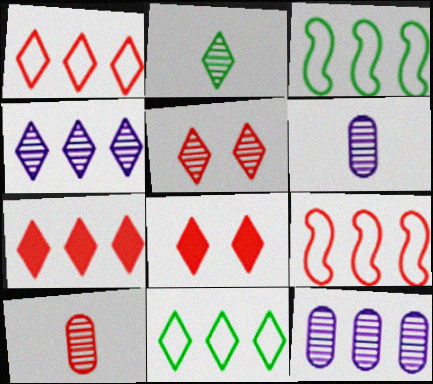[[2, 4, 5], 
[3, 6, 8], 
[3, 7, 12], 
[4, 7, 11], 
[8, 9, 10]]